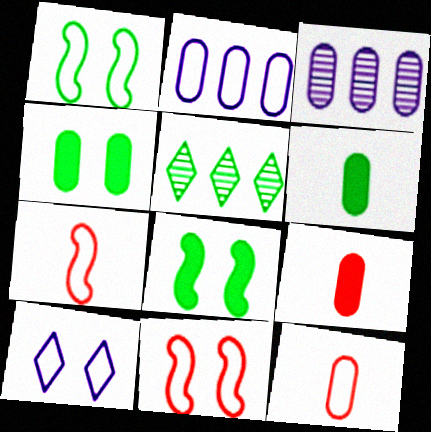[[1, 5, 6], 
[3, 4, 12]]